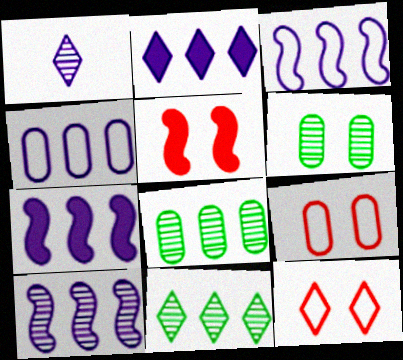[[2, 4, 10], 
[3, 7, 10]]